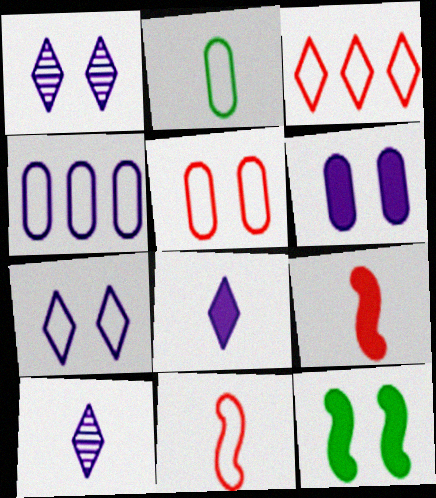[[1, 5, 12], 
[2, 4, 5], 
[2, 9, 10], 
[3, 5, 11]]